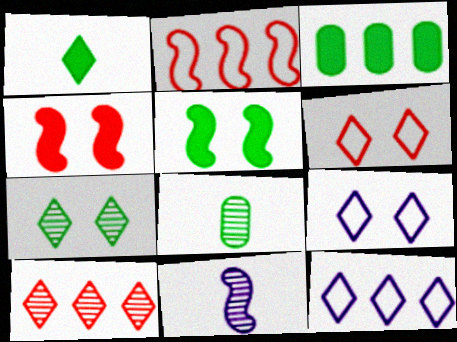[[1, 3, 5], 
[1, 9, 10], 
[2, 5, 11], 
[3, 6, 11], 
[4, 8, 12]]